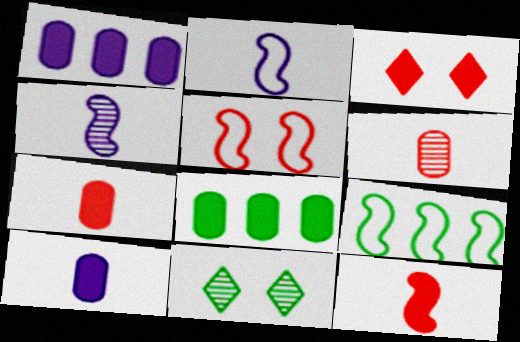[[2, 5, 9]]